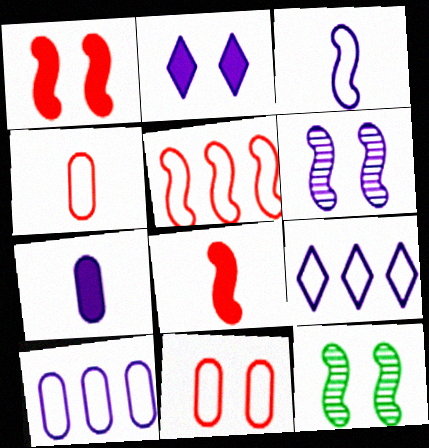[[2, 11, 12], 
[6, 7, 9]]